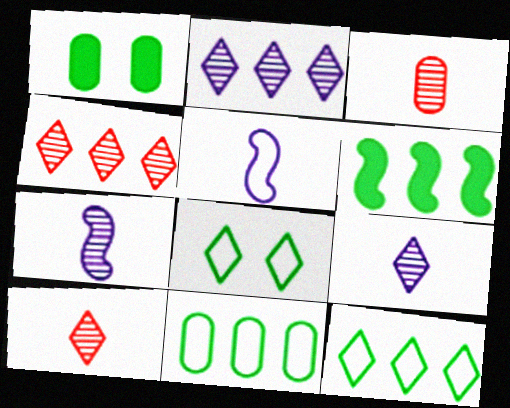[[1, 4, 5]]